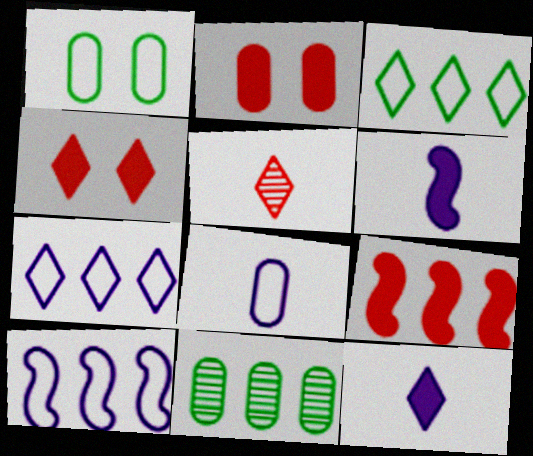[[2, 8, 11], 
[7, 9, 11]]